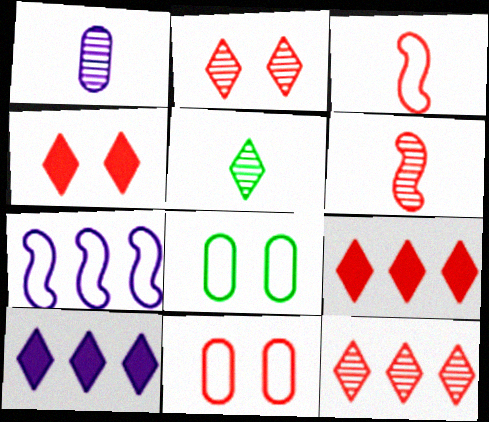[[1, 5, 6], 
[6, 8, 10], 
[6, 9, 11]]